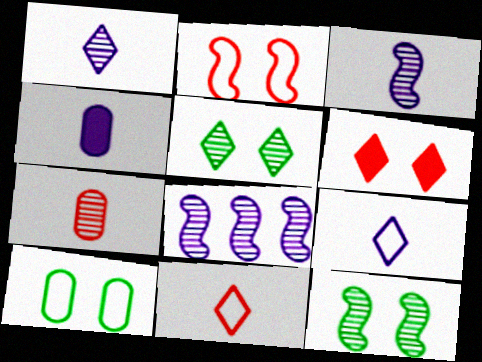[[3, 4, 9], 
[5, 7, 8]]